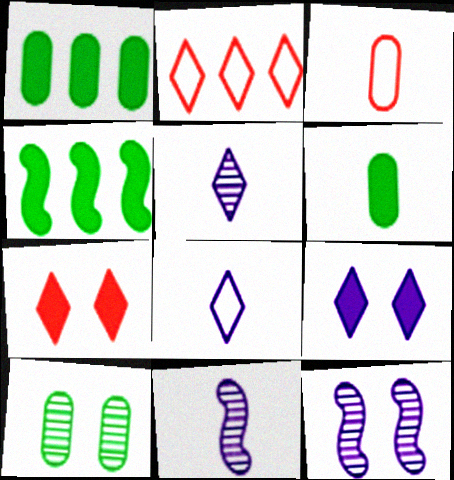[[2, 6, 12]]